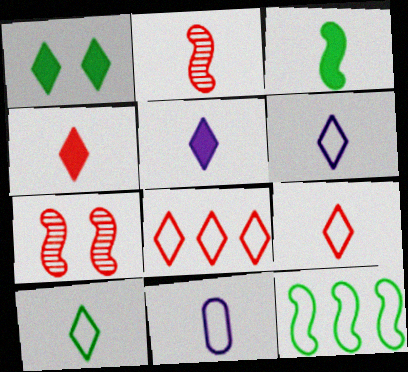[[6, 9, 10]]